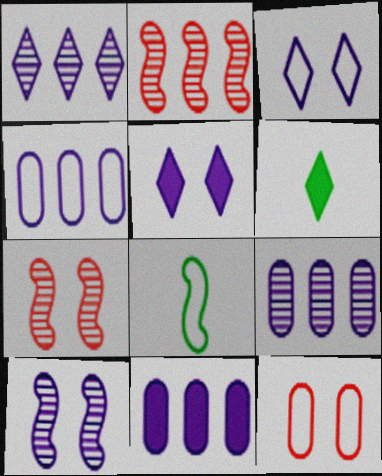[[4, 6, 7], 
[4, 9, 11]]